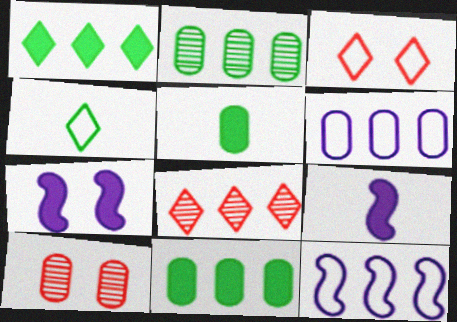[[2, 3, 9], 
[5, 6, 10], 
[8, 11, 12]]